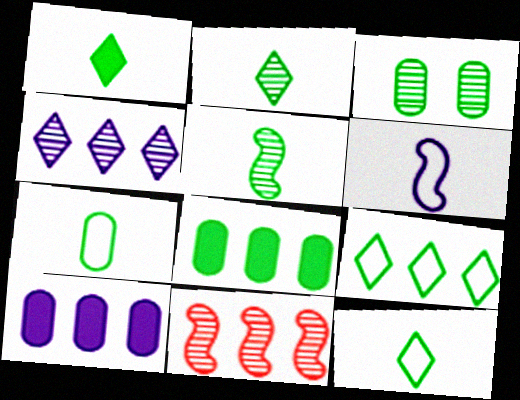[[1, 2, 12], 
[1, 5, 7], 
[3, 7, 8], 
[9, 10, 11]]